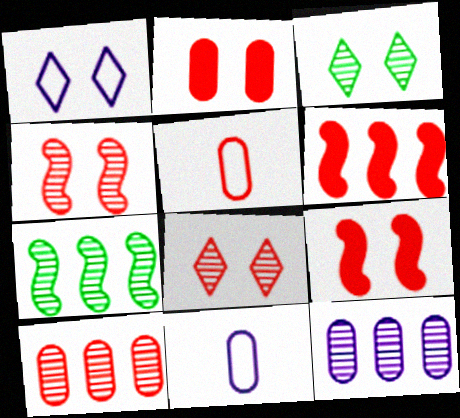[[2, 5, 10], 
[3, 6, 11], 
[5, 6, 8]]